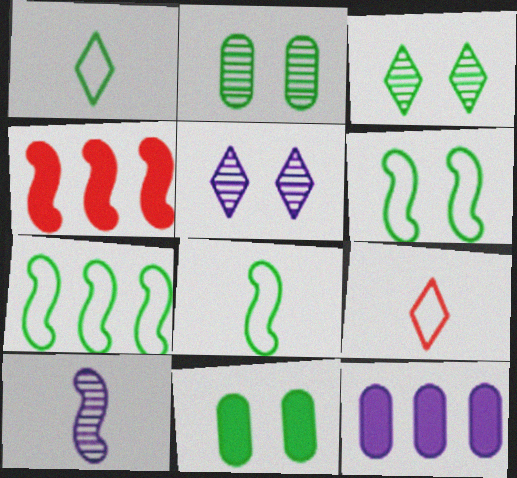[[3, 6, 11], 
[4, 6, 10], 
[6, 7, 8]]